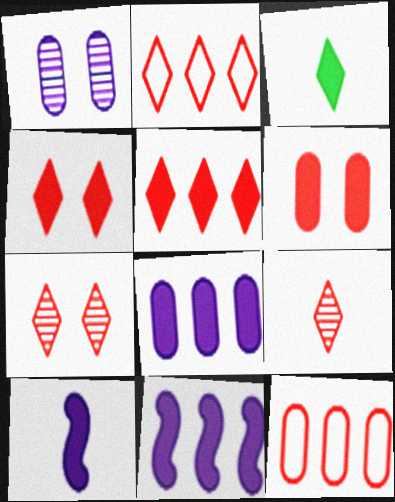[[2, 4, 9], 
[3, 6, 11]]